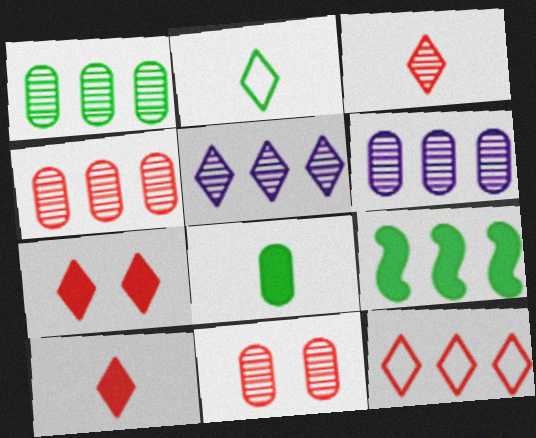[[1, 4, 6], 
[2, 5, 7], 
[3, 7, 12], 
[6, 9, 12]]